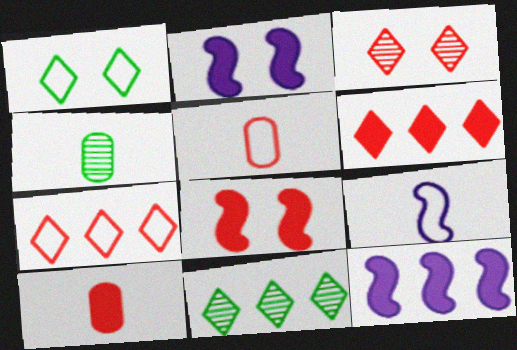[[2, 4, 7], 
[2, 5, 11], 
[6, 8, 10]]